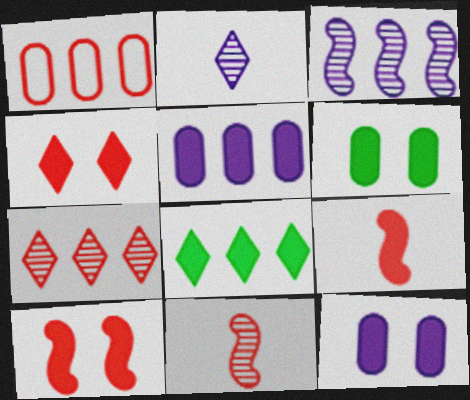[[1, 3, 8], 
[1, 4, 11], 
[8, 9, 12]]